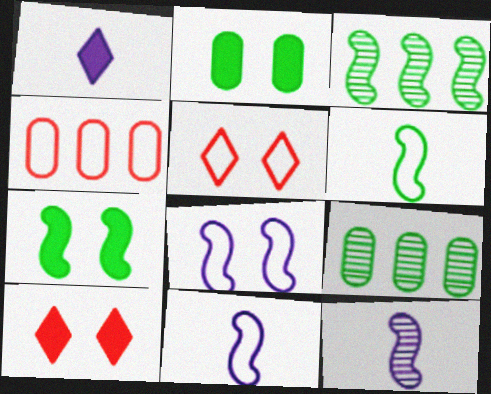[[3, 6, 7], 
[9, 10, 11]]